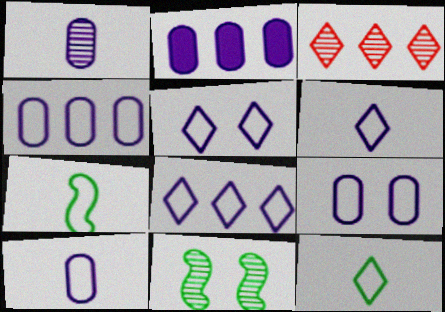[[1, 2, 9], 
[1, 3, 11], 
[4, 9, 10], 
[5, 6, 8]]